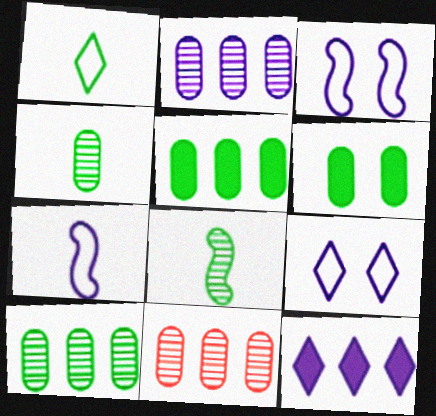[[2, 10, 11]]